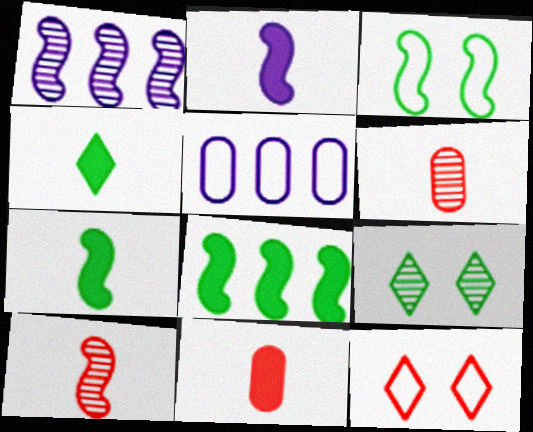[[1, 6, 9], 
[2, 4, 11]]